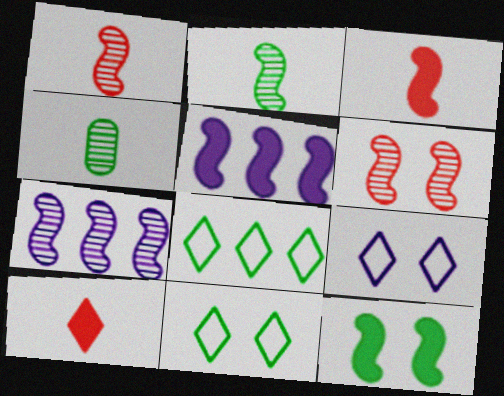[[2, 6, 7], 
[3, 5, 12], 
[4, 8, 12]]